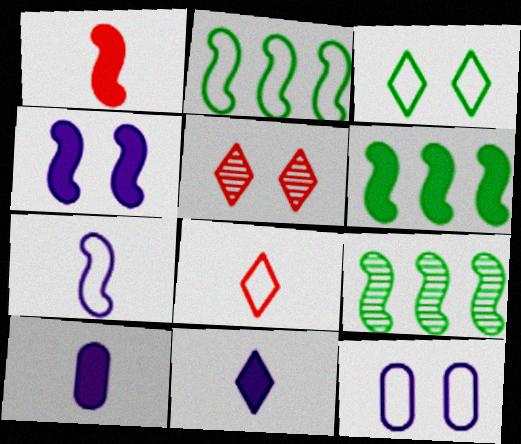[[1, 4, 6], 
[2, 5, 10], 
[2, 6, 9], 
[2, 8, 12]]